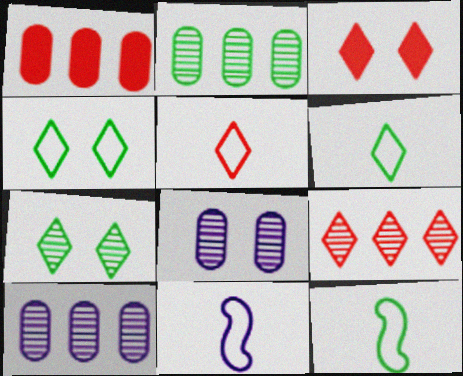[[1, 7, 11], 
[2, 3, 11], 
[3, 5, 9], 
[3, 10, 12]]